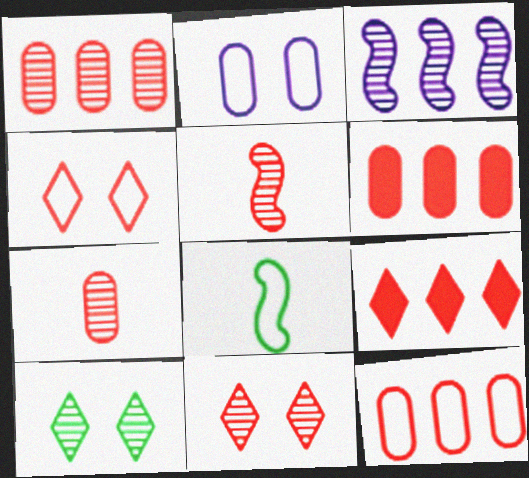[[1, 5, 11], 
[1, 6, 12], 
[3, 7, 10], 
[4, 5, 6]]